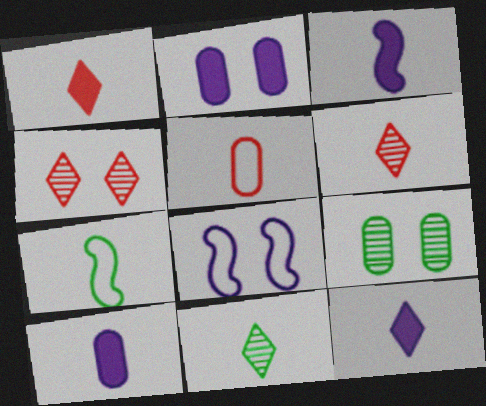[[3, 5, 11], 
[3, 10, 12], 
[6, 7, 10]]